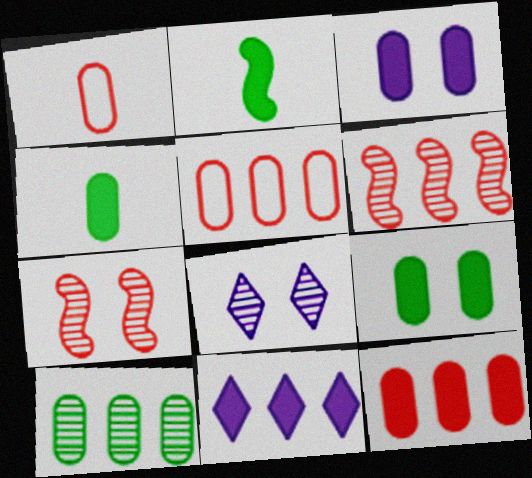[[1, 3, 10], 
[2, 5, 8], 
[3, 4, 12]]